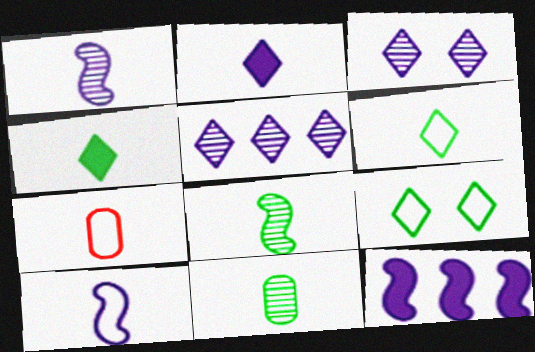[[1, 4, 7], 
[2, 7, 8], 
[6, 7, 10]]